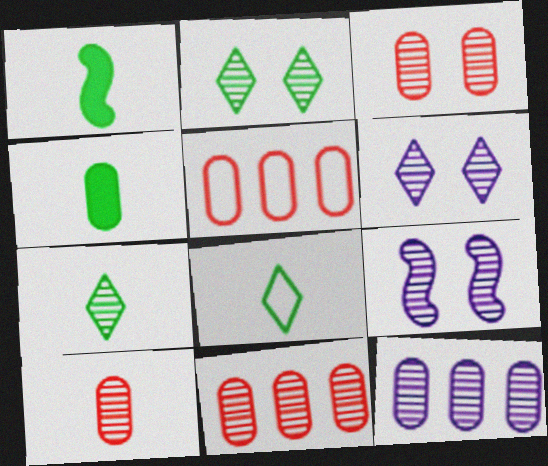[[1, 5, 6], 
[2, 3, 9], 
[3, 10, 11], 
[7, 9, 11]]